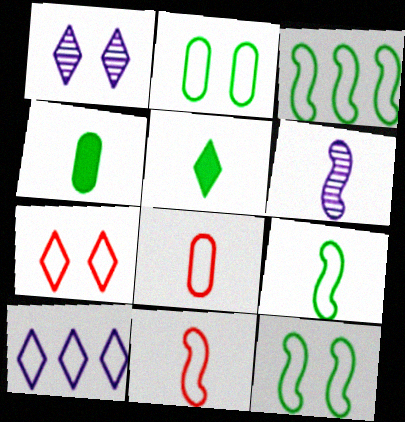[[2, 10, 11], 
[3, 9, 12], 
[5, 6, 8], 
[8, 10, 12]]